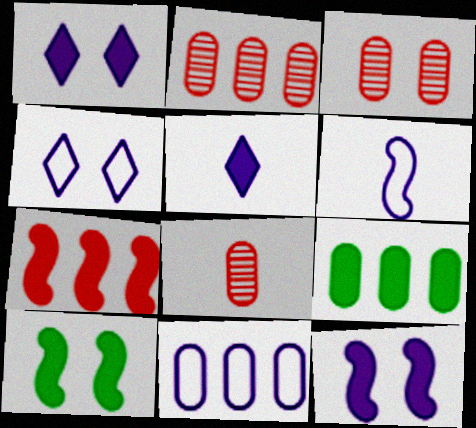[[2, 3, 8], 
[2, 9, 11], 
[3, 4, 10], 
[4, 6, 11]]